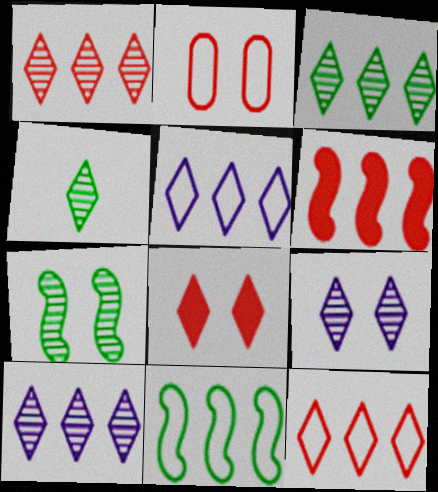[[1, 3, 10], 
[1, 4, 9], 
[4, 5, 8]]